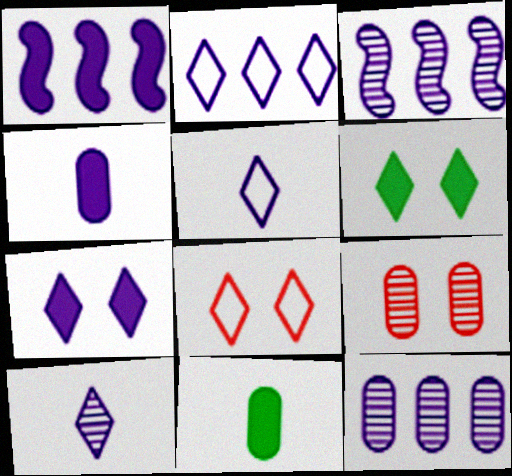[[1, 2, 12], 
[1, 4, 7], 
[2, 7, 10], 
[3, 8, 11]]